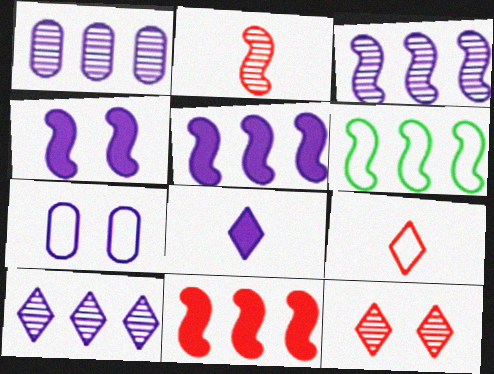[[1, 3, 10], 
[2, 4, 6], 
[3, 6, 11], 
[3, 7, 8], 
[6, 7, 9]]